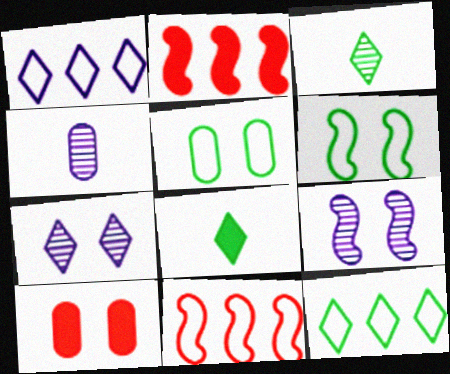[[6, 7, 10]]